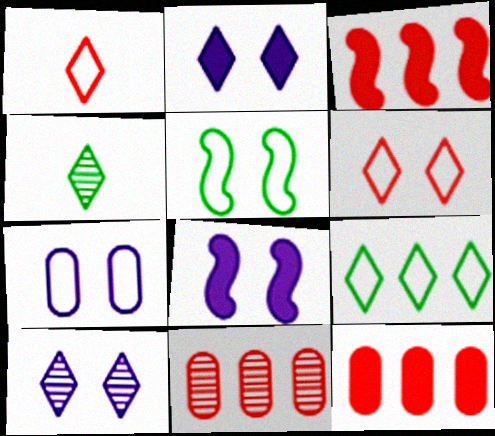[[3, 4, 7], 
[5, 6, 7], 
[7, 8, 10]]